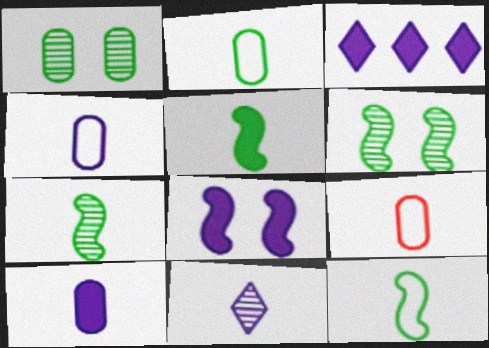[[2, 4, 9], 
[3, 6, 9], 
[3, 8, 10], 
[5, 7, 12], 
[5, 9, 11]]